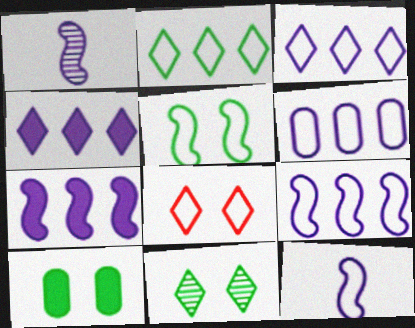[[3, 6, 9], 
[5, 10, 11]]